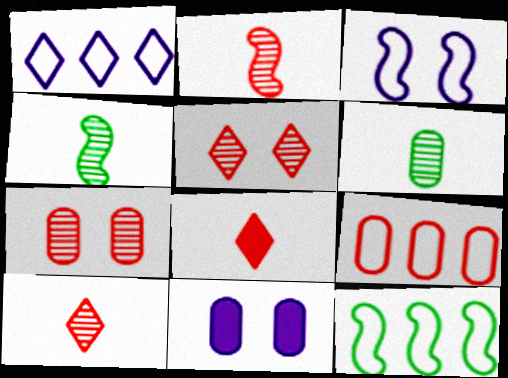[[1, 9, 12], 
[6, 9, 11], 
[10, 11, 12]]